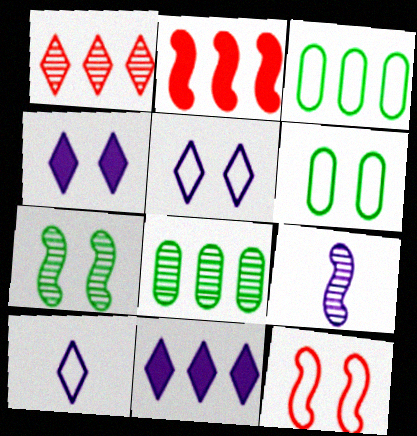[[3, 10, 12], 
[5, 6, 12]]